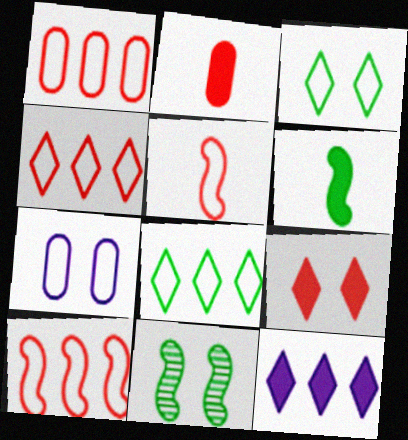[[1, 4, 10], 
[5, 7, 8], 
[7, 9, 11]]